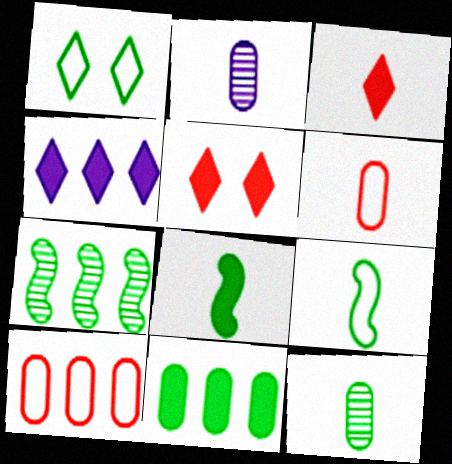[[2, 3, 9], 
[4, 7, 10]]